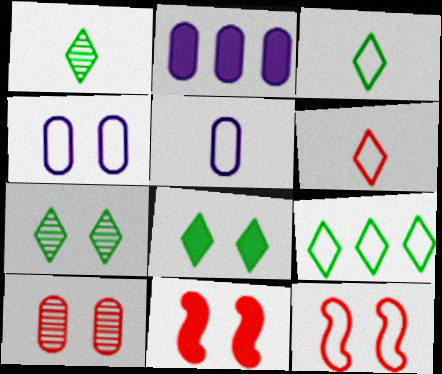[[1, 2, 12], 
[1, 8, 9], 
[4, 7, 11], 
[5, 9, 12]]